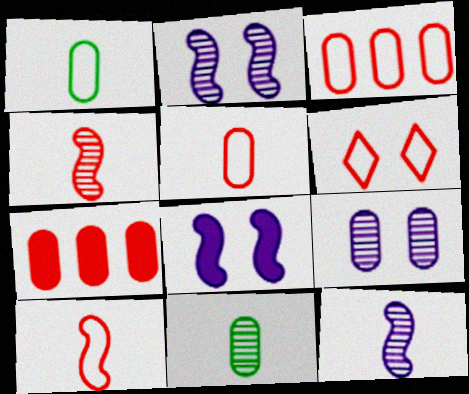[[1, 7, 9], 
[3, 6, 10], 
[4, 6, 7]]